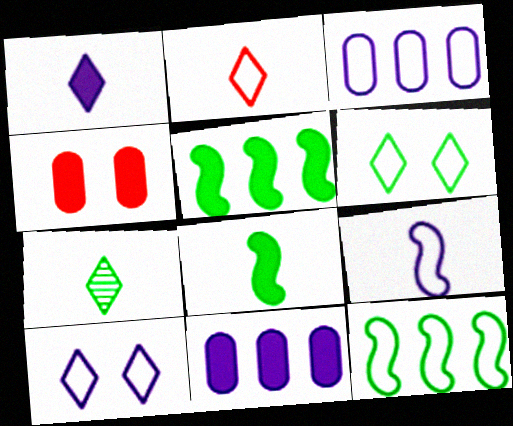[[1, 2, 7], 
[1, 4, 5], 
[3, 9, 10]]